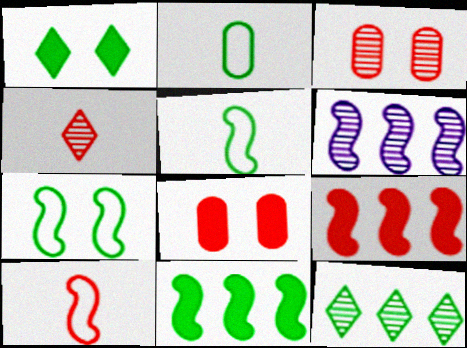[]